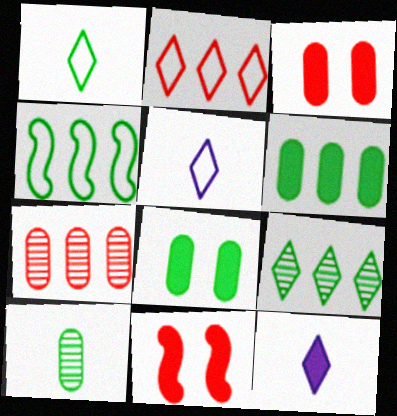[[4, 6, 9], 
[6, 11, 12]]